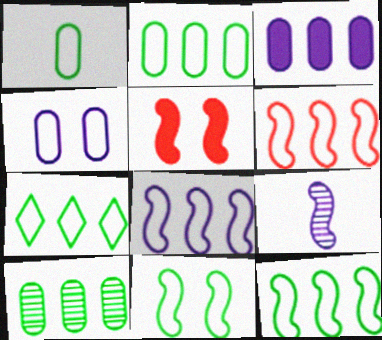[[1, 7, 11], 
[2, 7, 12], 
[5, 9, 12], 
[6, 8, 12]]